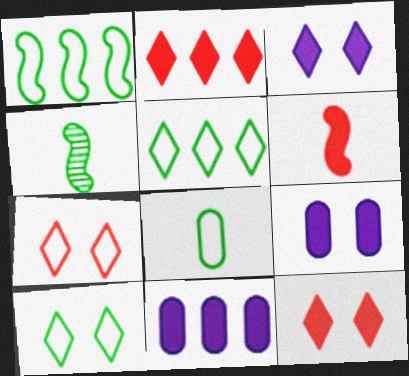[[1, 8, 10], 
[4, 7, 11]]